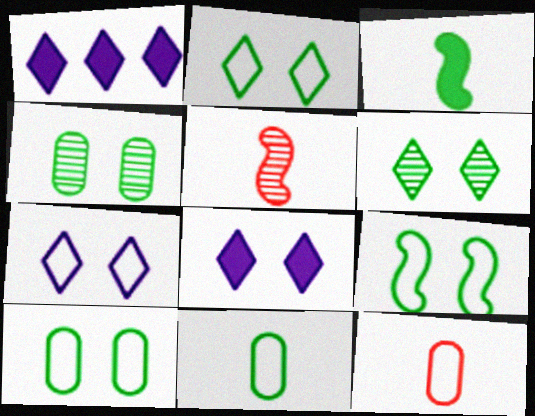[[1, 5, 10], 
[2, 9, 10]]